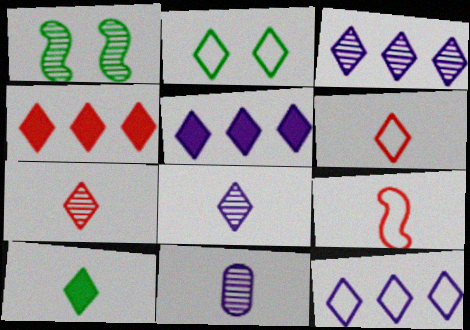[[2, 4, 8], 
[2, 5, 7], 
[2, 6, 12], 
[3, 5, 12], 
[6, 8, 10], 
[9, 10, 11]]